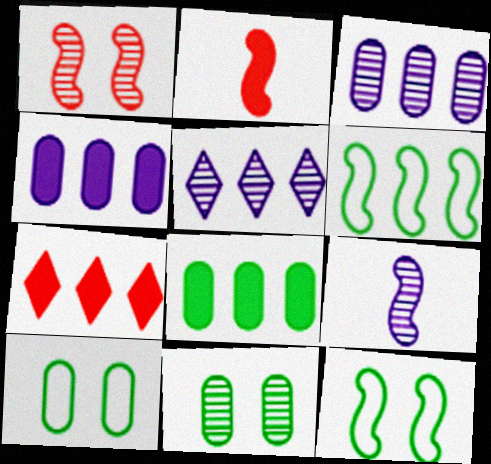[[2, 5, 10], 
[3, 6, 7], 
[7, 9, 10]]